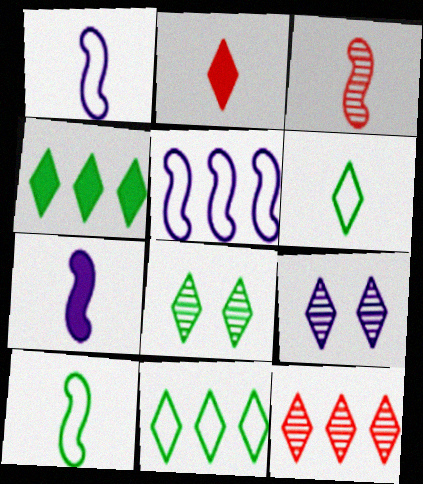[[2, 9, 11], 
[3, 7, 10], 
[4, 6, 8]]